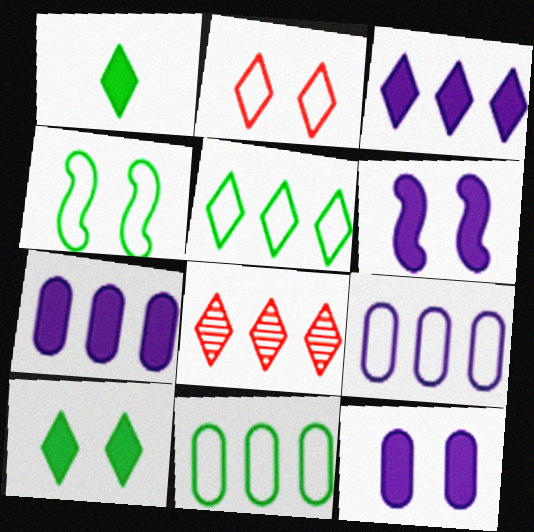[[3, 5, 8]]